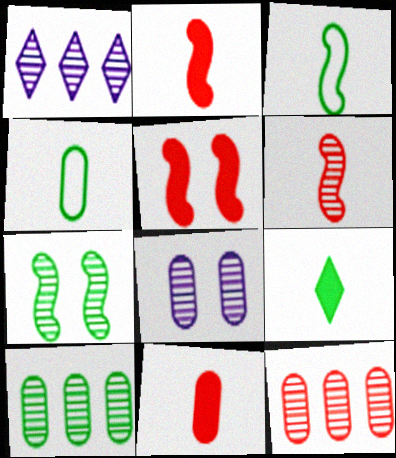[[1, 4, 5]]